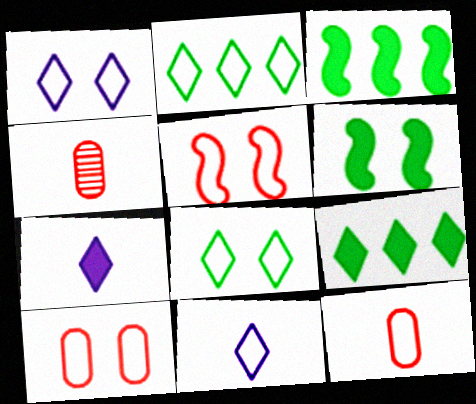[[1, 3, 4]]